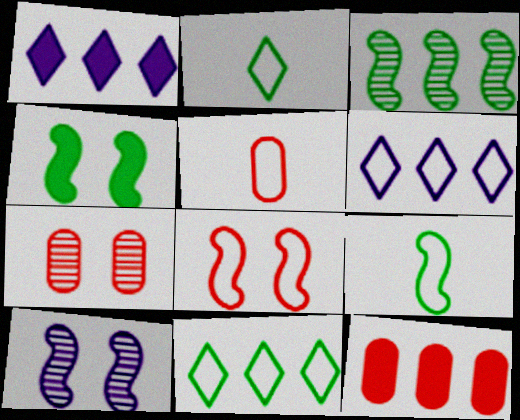[[1, 7, 9], 
[2, 10, 12], 
[3, 4, 9], 
[3, 6, 12], 
[4, 8, 10], 
[5, 7, 12]]